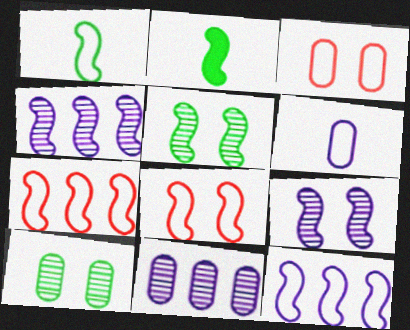[[1, 8, 12], 
[2, 4, 8], 
[2, 7, 9]]